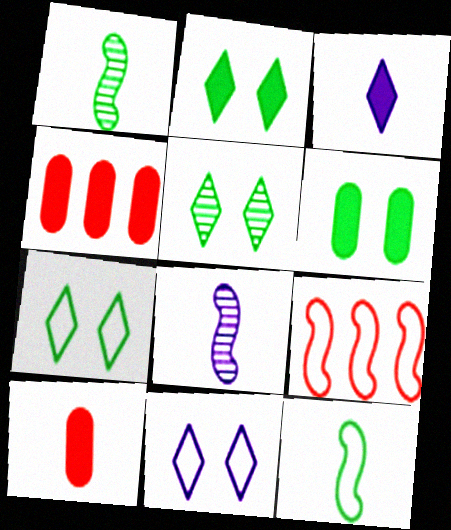[[1, 4, 11], 
[2, 5, 7], 
[4, 7, 8]]